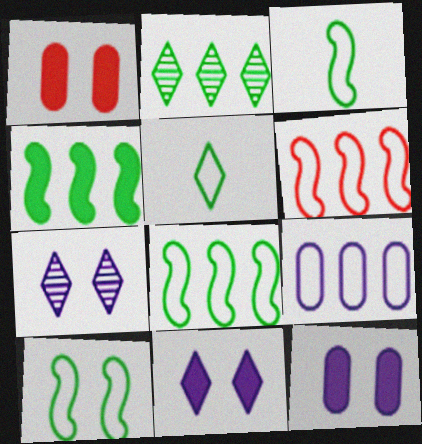[[1, 7, 10], 
[3, 8, 10]]